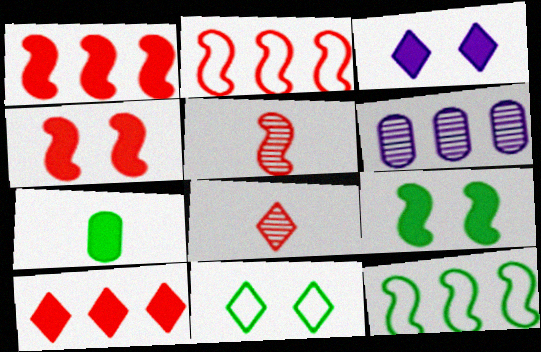[[1, 3, 7], 
[2, 4, 5], 
[6, 10, 12]]